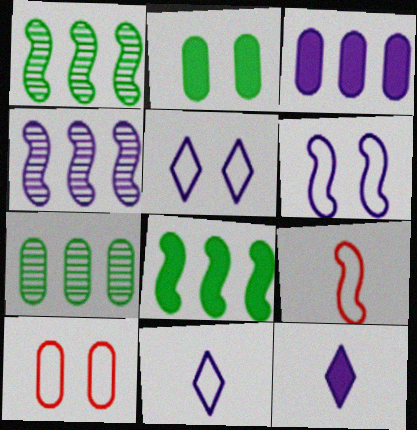[[1, 10, 12]]